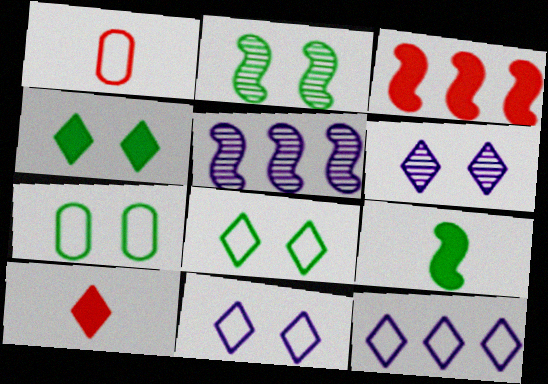[[1, 4, 5], 
[2, 4, 7], 
[5, 7, 10]]